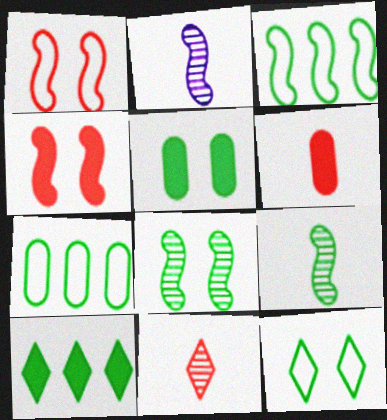[[2, 3, 4], 
[5, 8, 12]]